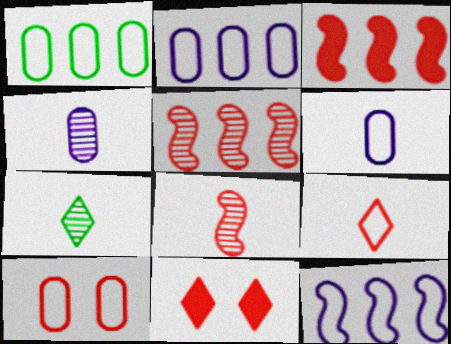[[1, 6, 10], 
[4, 7, 8]]